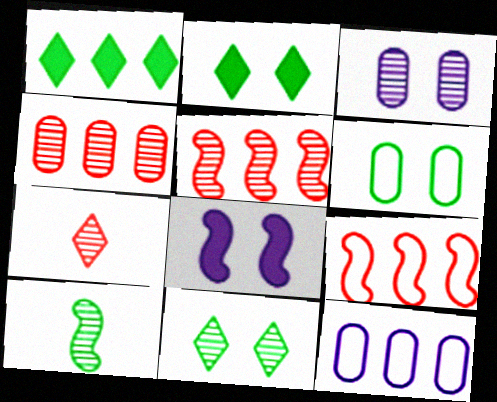[[1, 5, 12], 
[1, 6, 10], 
[8, 9, 10]]